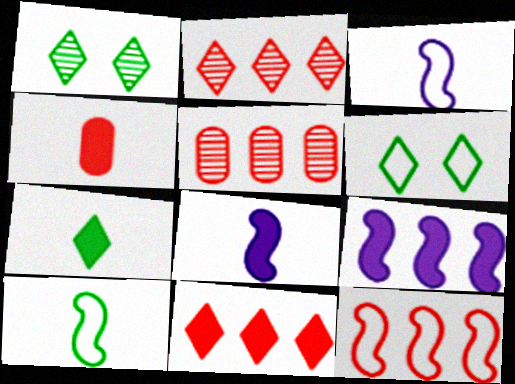[[4, 7, 8], 
[5, 6, 8], 
[5, 11, 12]]